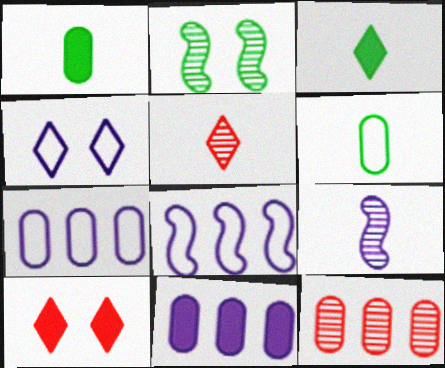[[4, 9, 11]]